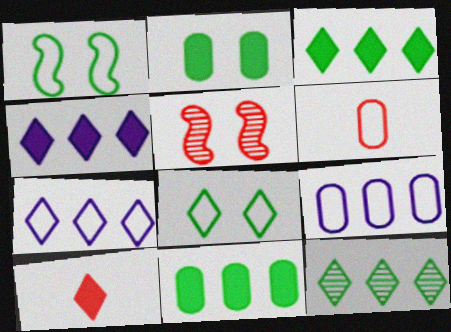[[1, 6, 7]]